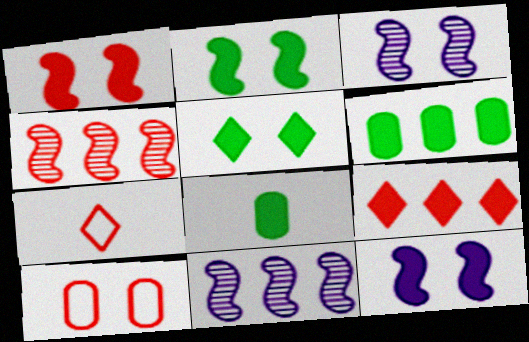[[1, 2, 12], 
[3, 5, 10], 
[3, 6, 7], 
[8, 9, 12]]